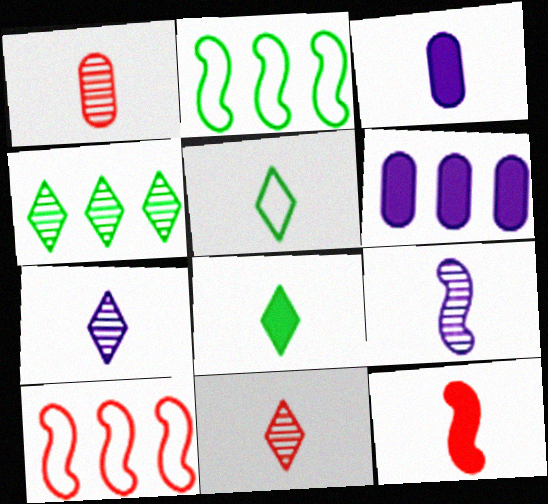[[3, 8, 12], 
[4, 6, 10]]